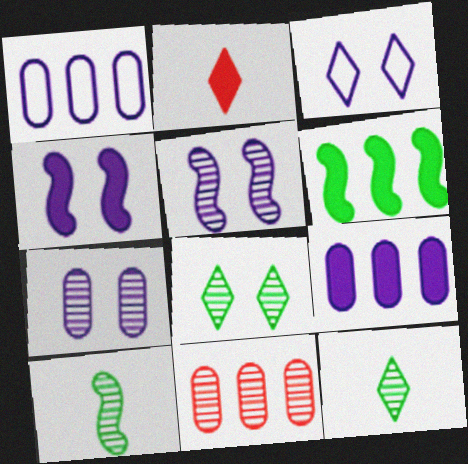[[3, 4, 7], 
[5, 11, 12]]